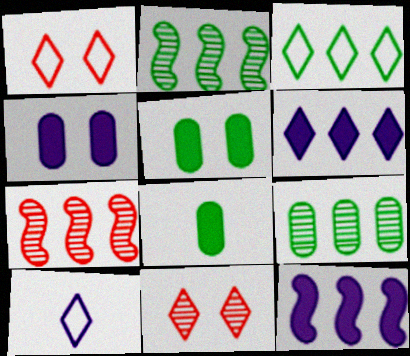[[1, 3, 10], 
[5, 7, 10]]